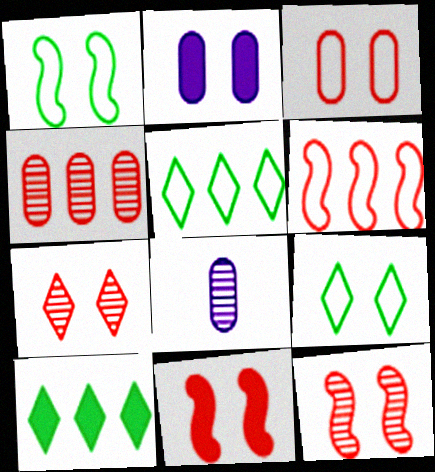[[1, 2, 7], 
[2, 9, 12], 
[3, 7, 11], 
[5, 8, 11]]